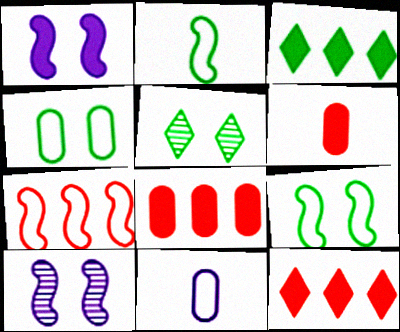[[1, 3, 6]]